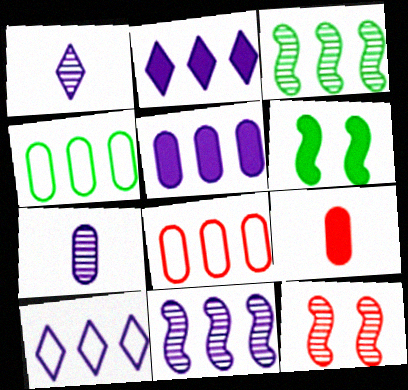[[1, 6, 8], 
[2, 3, 8], 
[2, 6, 9], 
[5, 10, 11]]